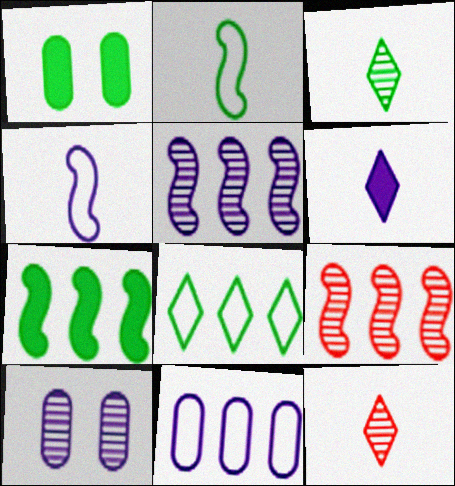[[3, 9, 10]]